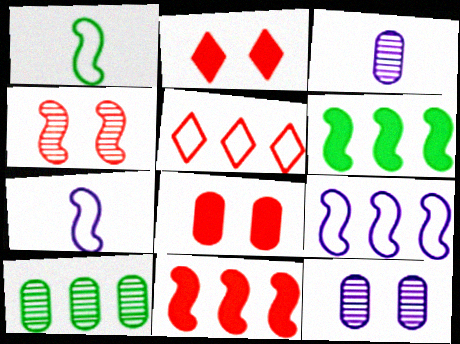[[2, 7, 10], 
[4, 6, 7]]